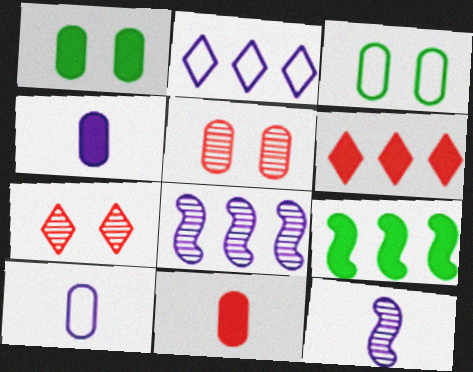[[3, 6, 12], 
[7, 9, 10]]